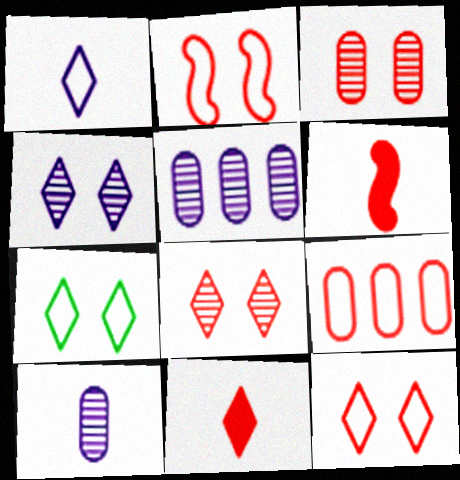[[5, 6, 7], 
[6, 8, 9]]